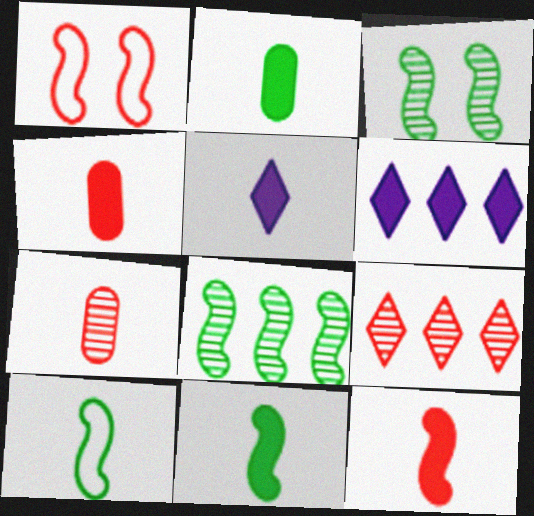[[1, 4, 9], 
[2, 5, 12], 
[4, 5, 11], 
[5, 7, 10]]